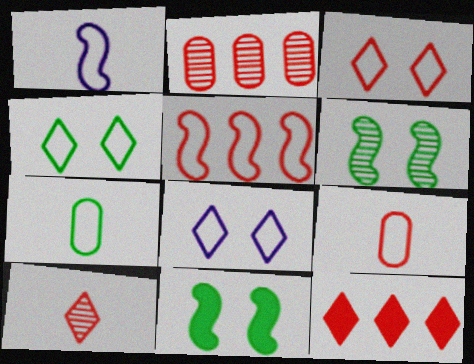[[2, 5, 12], 
[3, 4, 8], 
[3, 5, 9], 
[3, 10, 12], 
[5, 7, 8]]